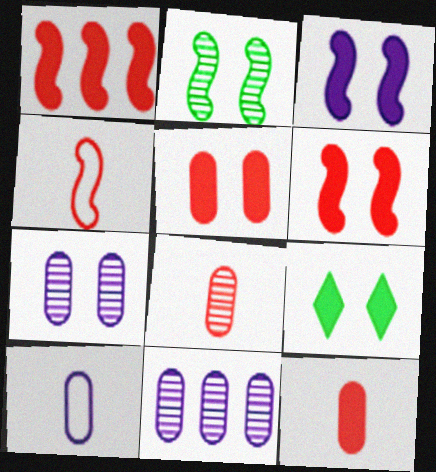[[3, 5, 9], 
[4, 9, 11]]